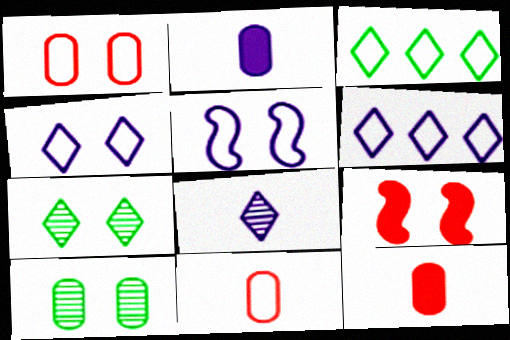[[3, 5, 11], 
[4, 9, 10]]